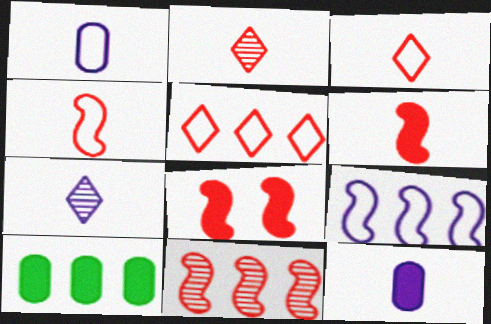[[4, 8, 11]]